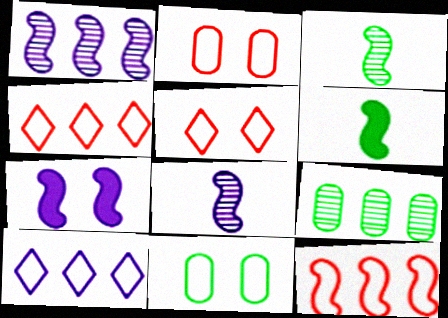[[3, 7, 12]]